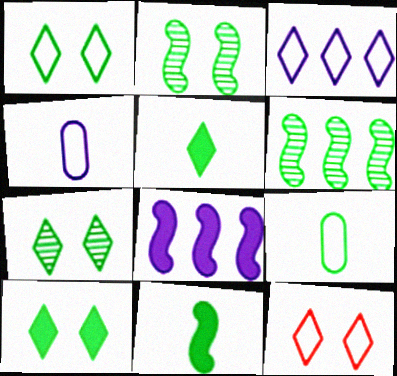[[1, 7, 10], 
[6, 9, 10]]